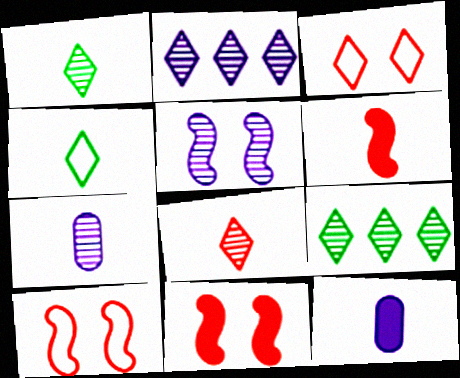[[2, 5, 7], 
[4, 6, 7], 
[9, 10, 12]]